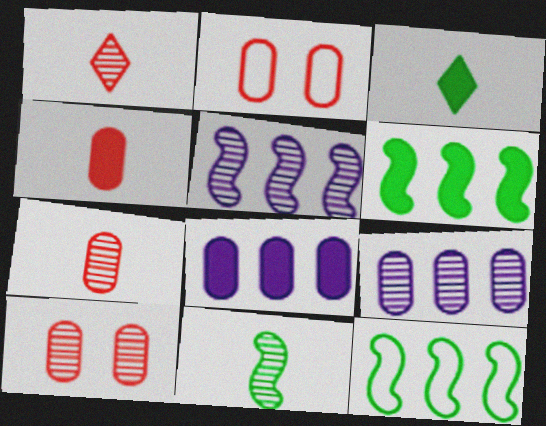[[2, 3, 5]]